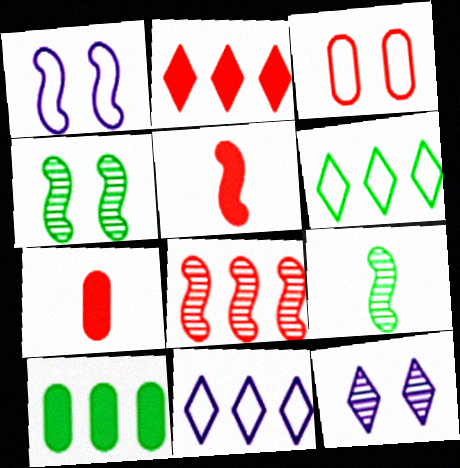[[4, 7, 11], 
[8, 10, 11]]